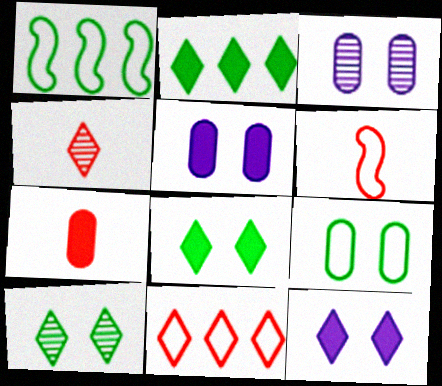[[1, 4, 5], 
[2, 3, 6], 
[4, 6, 7]]